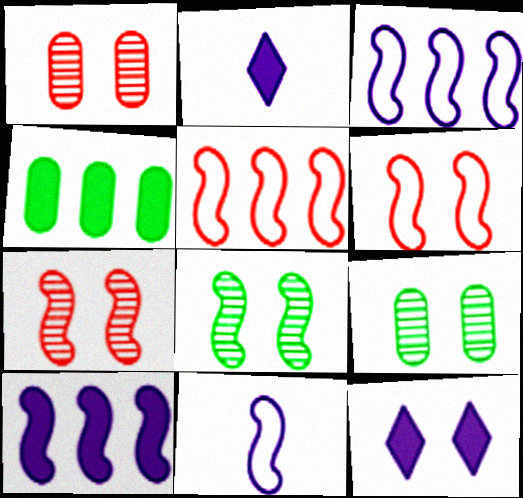[[2, 5, 9], 
[6, 9, 12]]